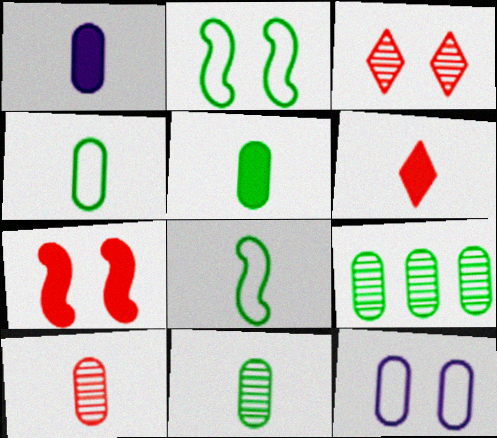[[1, 4, 10], 
[4, 5, 11]]